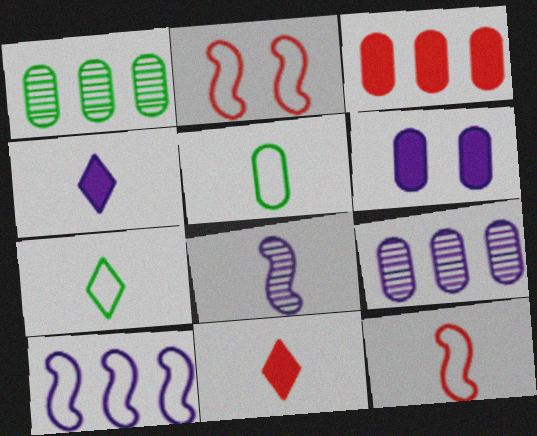[[1, 2, 4], 
[5, 8, 11]]